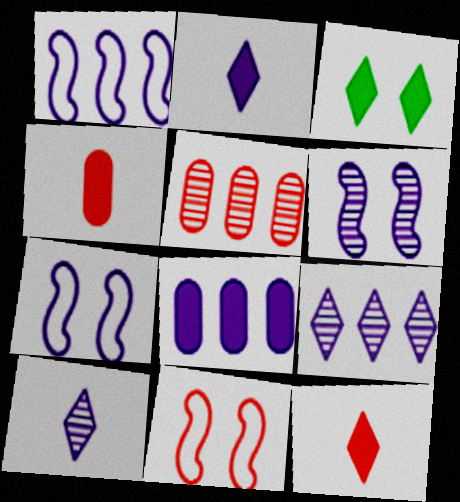[[1, 8, 9], 
[5, 11, 12], 
[7, 8, 10]]